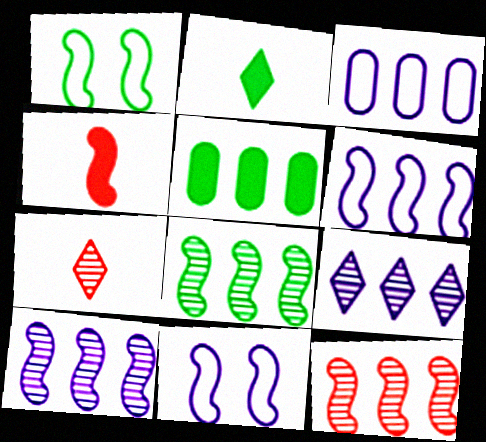[[1, 4, 10], 
[4, 8, 11], 
[5, 7, 11], 
[8, 10, 12]]